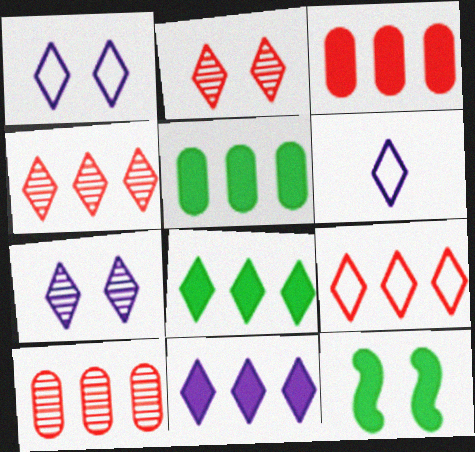[[2, 6, 8], 
[6, 7, 11], 
[6, 10, 12]]